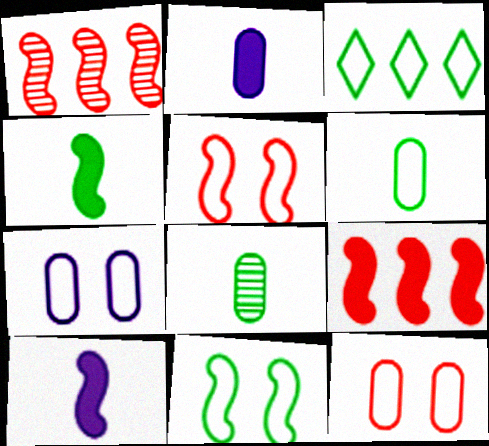[[1, 10, 11], 
[3, 6, 11]]